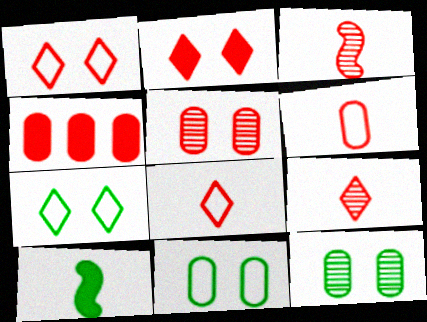[[1, 3, 4], 
[4, 5, 6]]